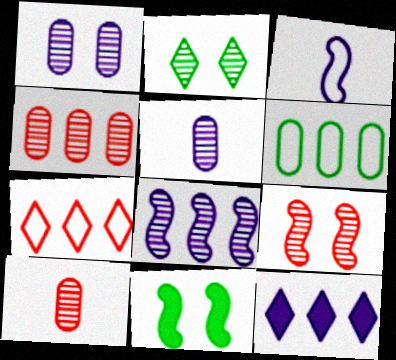[[1, 2, 9], 
[1, 3, 12], 
[2, 8, 10], 
[5, 7, 11]]